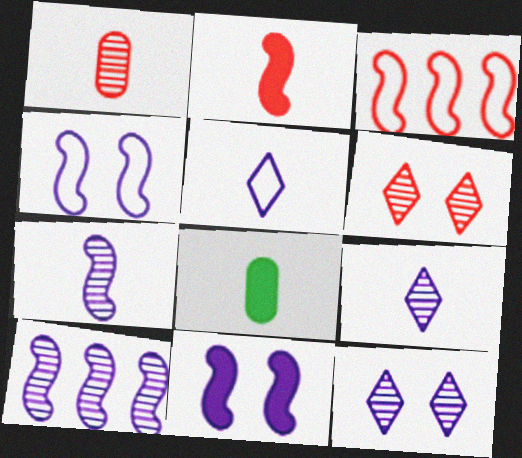[[3, 8, 12]]